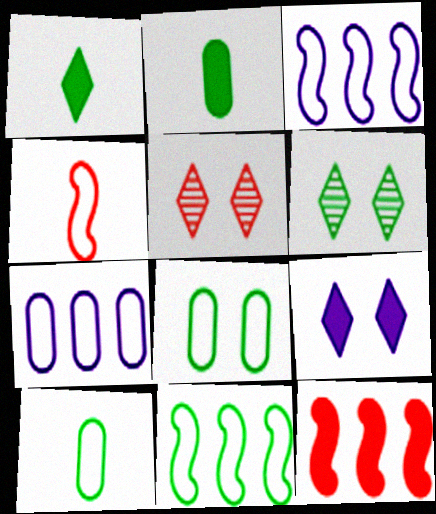[[2, 3, 5], 
[2, 6, 11], 
[2, 9, 12]]